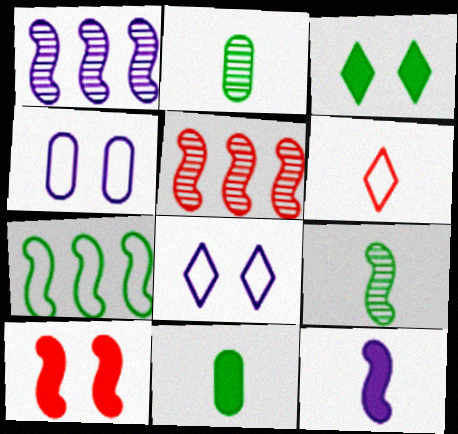[[2, 3, 7], 
[2, 6, 12], 
[4, 6, 7], 
[5, 8, 11]]